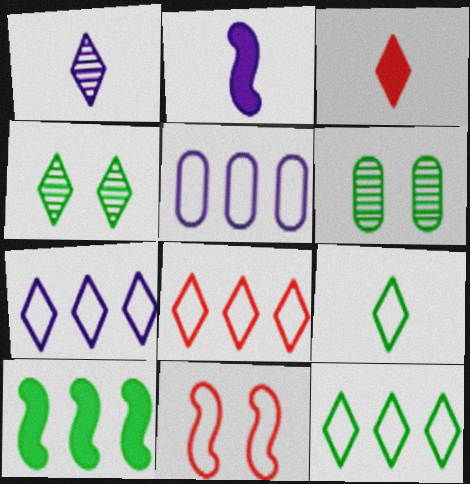[[1, 3, 9], 
[2, 6, 8], 
[3, 4, 7], 
[5, 9, 11], 
[6, 9, 10], 
[7, 8, 12]]